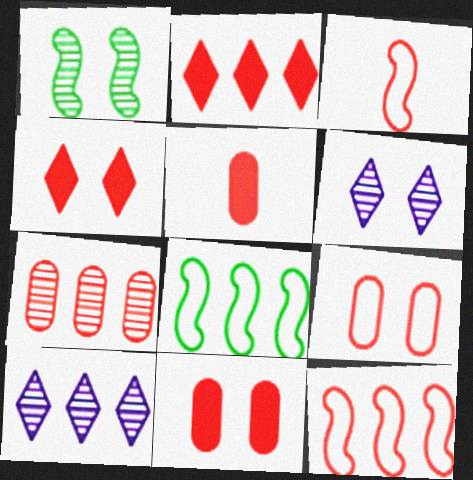[[2, 7, 12], 
[3, 4, 7], 
[5, 6, 8], 
[5, 7, 9]]